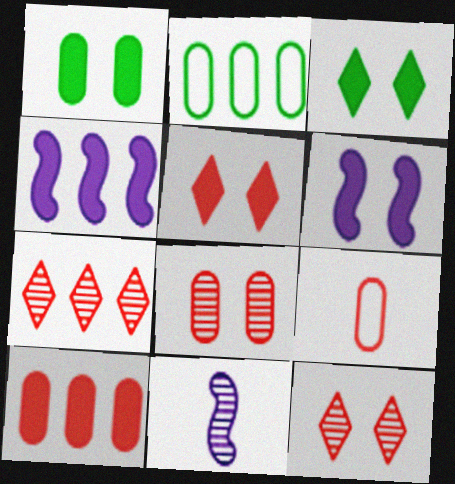[[1, 5, 6], 
[2, 4, 7], 
[2, 5, 11], 
[8, 9, 10]]